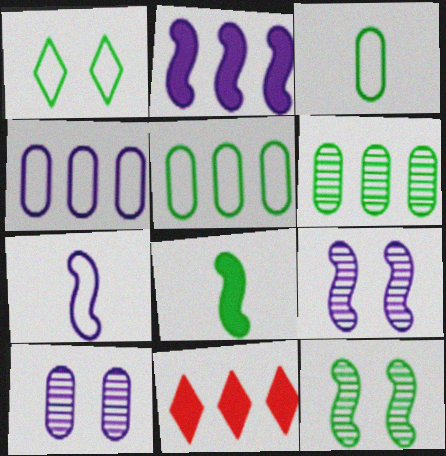[[1, 6, 8], 
[2, 7, 9], 
[3, 9, 11]]